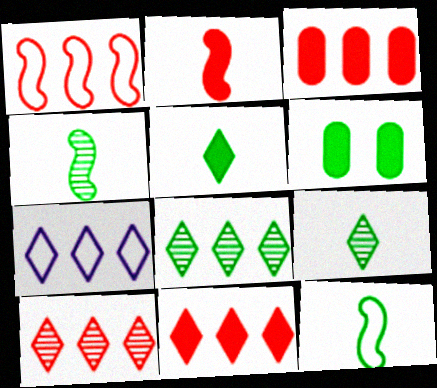[[1, 3, 10], 
[6, 8, 12], 
[7, 8, 11]]